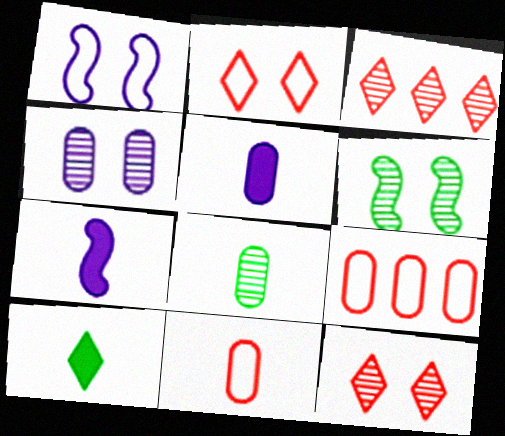[[4, 6, 12], 
[5, 8, 11]]